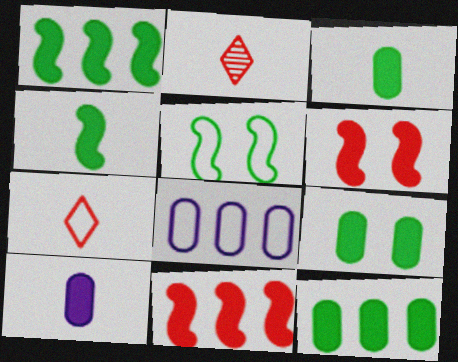[[3, 9, 12], 
[5, 7, 8]]